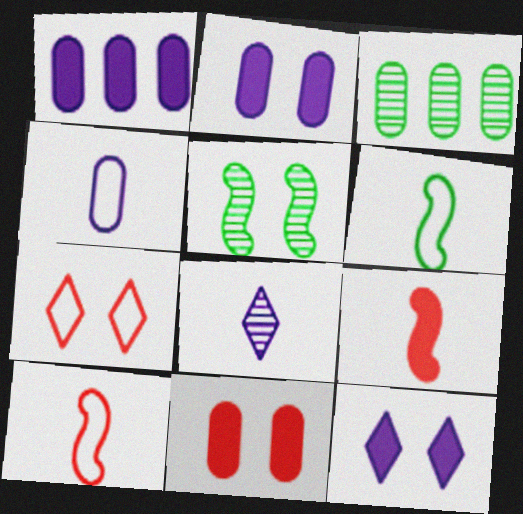[[2, 5, 7], 
[3, 4, 11], 
[3, 10, 12]]